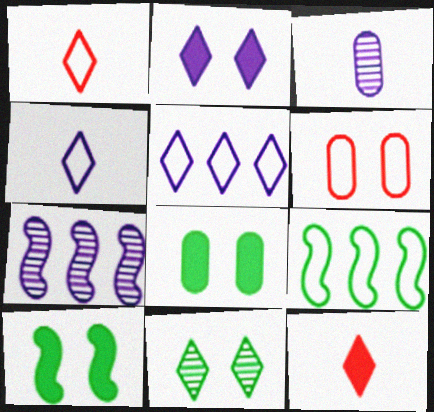[[1, 7, 8], 
[4, 6, 9], 
[5, 11, 12]]